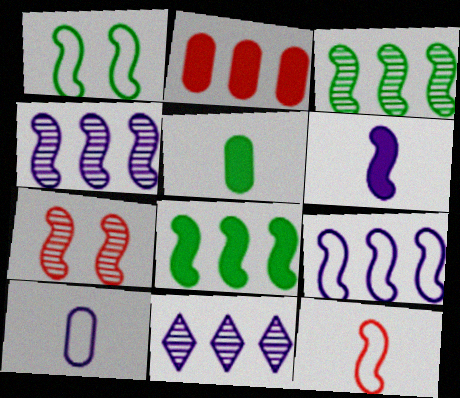[[1, 9, 12]]